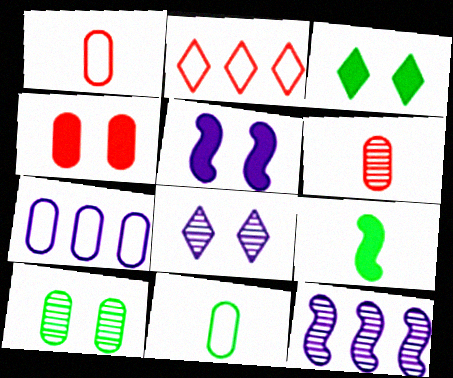[[1, 3, 12], 
[3, 4, 5]]